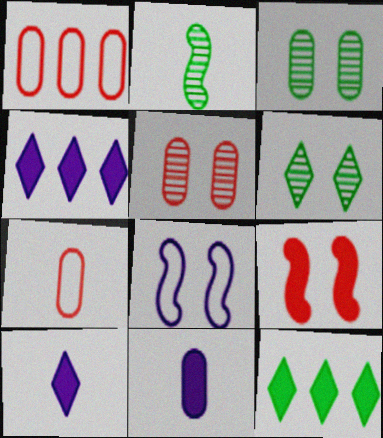[[1, 3, 11], 
[2, 7, 10], 
[9, 11, 12]]